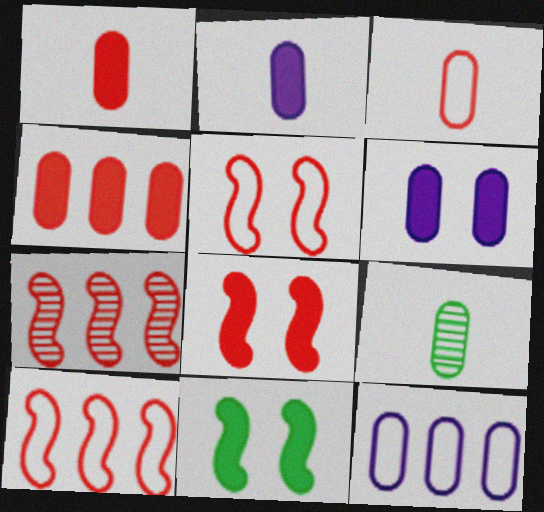[[2, 3, 9]]